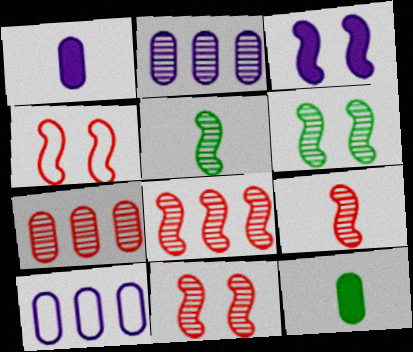[[3, 4, 6], 
[8, 9, 11]]